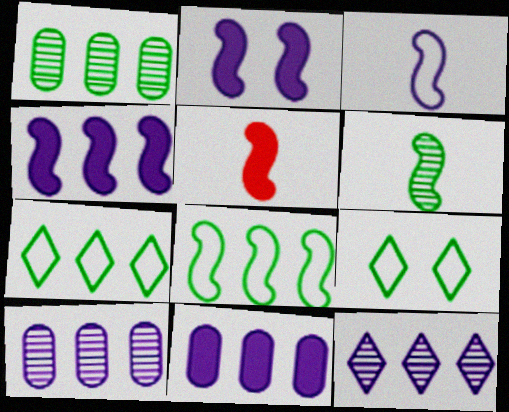[[3, 5, 6], 
[5, 9, 10]]